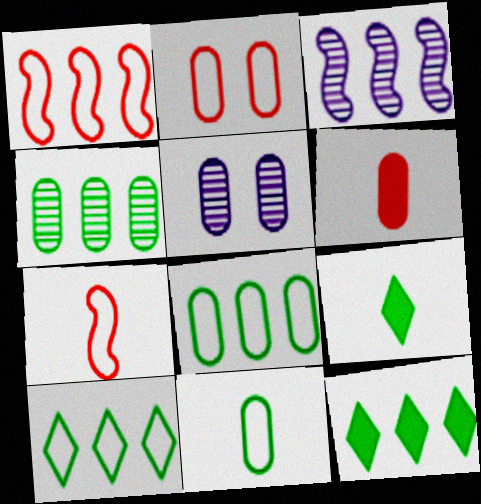[[1, 5, 9], 
[2, 3, 9], 
[5, 6, 8], 
[5, 7, 12]]